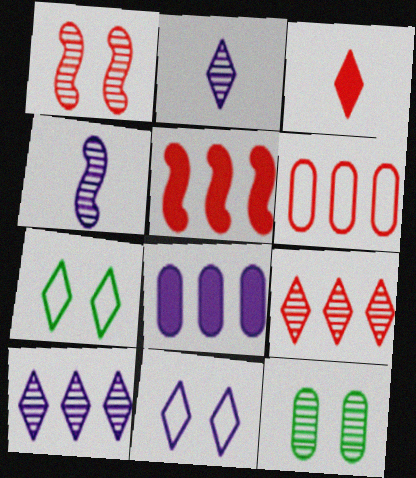[[1, 3, 6], 
[3, 7, 10], 
[4, 8, 11], 
[4, 9, 12], 
[5, 6, 9]]